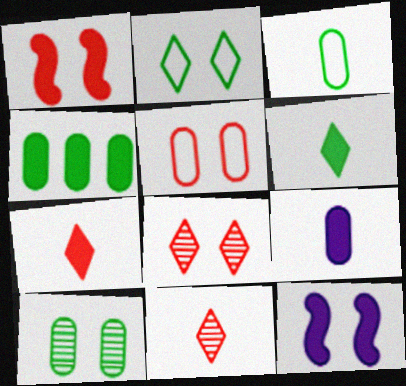[[1, 5, 8], 
[3, 4, 10], 
[4, 7, 12]]